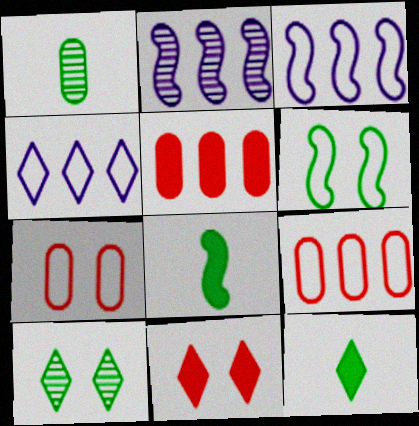[[1, 3, 11], 
[2, 7, 12]]